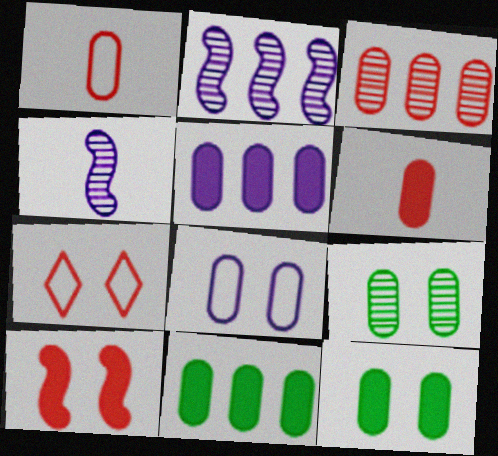[[1, 5, 9], 
[4, 7, 11], 
[5, 6, 12]]